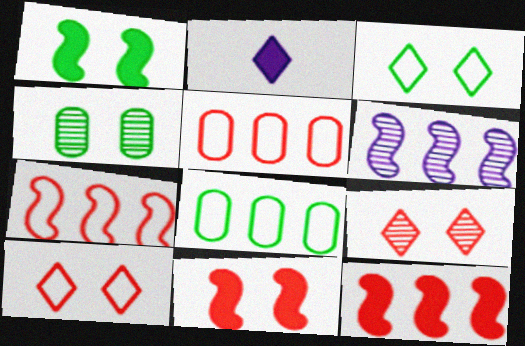[[1, 3, 4], 
[2, 4, 7]]